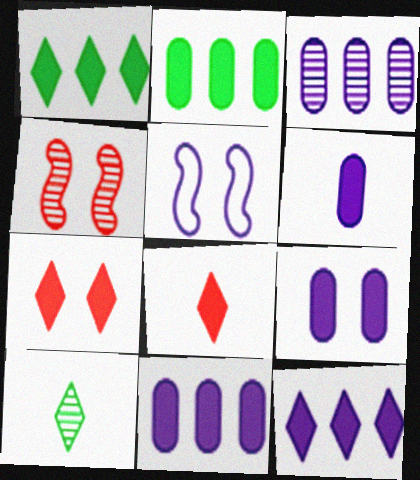[[3, 4, 10], 
[6, 9, 11]]